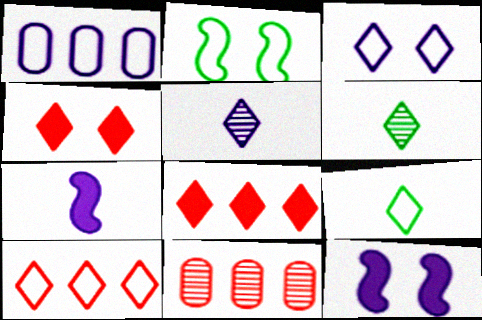[[1, 5, 12], 
[3, 6, 8], 
[3, 9, 10], 
[9, 11, 12]]